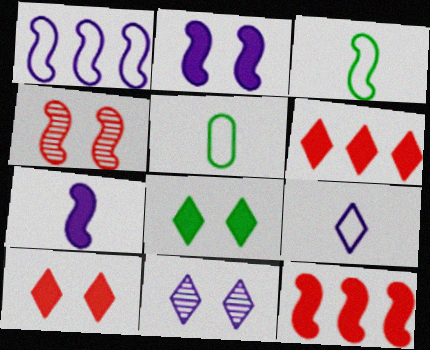[[5, 11, 12]]